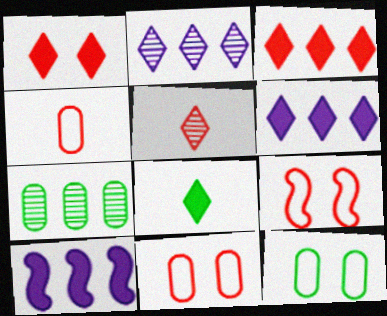[[1, 6, 8], 
[5, 10, 12]]